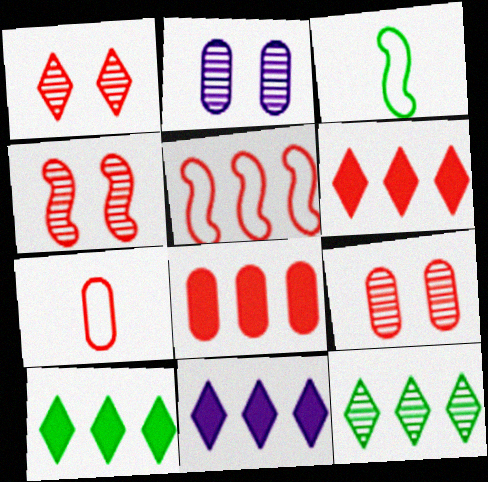[[1, 4, 9], 
[2, 3, 6], 
[3, 9, 11], 
[4, 6, 7], 
[6, 10, 11], 
[7, 8, 9]]